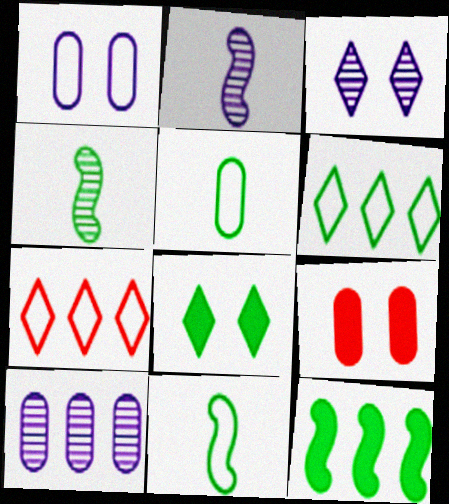[[1, 7, 11], 
[2, 3, 10], 
[2, 6, 9], 
[5, 9, 10], 
[7, 10, 12]]